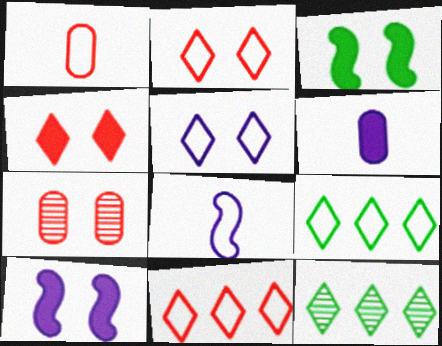[[1, 10, 12], 
[3, 5, 7]]